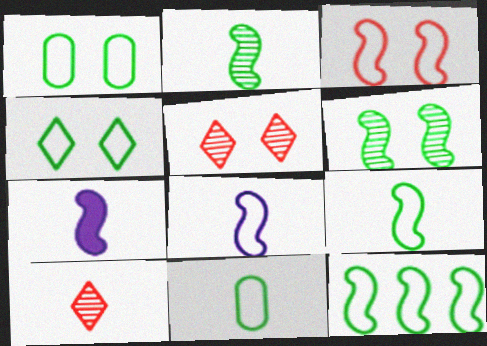[[3, 8, 12], 
[4, 11, 12], 
[7, 10, 11]]